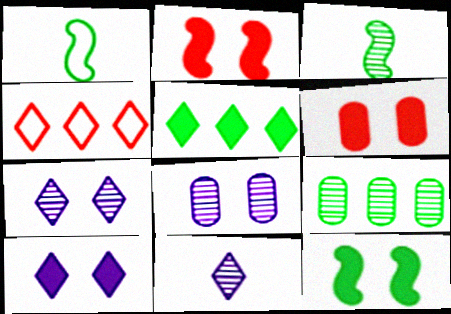[[6, 10, 12]]